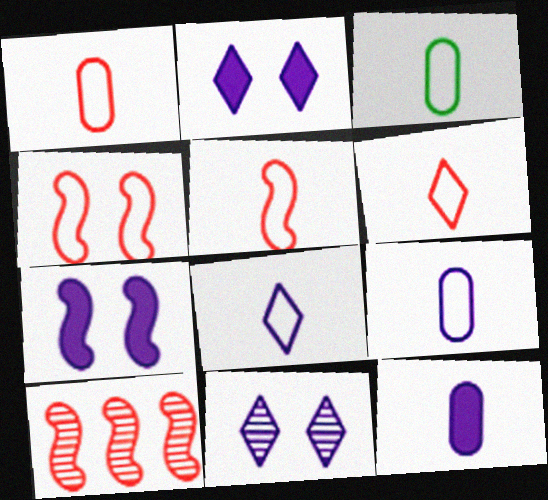[[1, 3, 9], 
[1, 5, 6], 
[2, 3, 10], 
[3, 5, 8]]